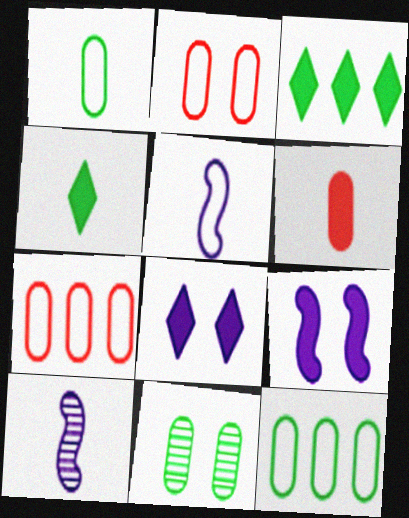[[2, 3, 10], 
[3, 6, 9]]